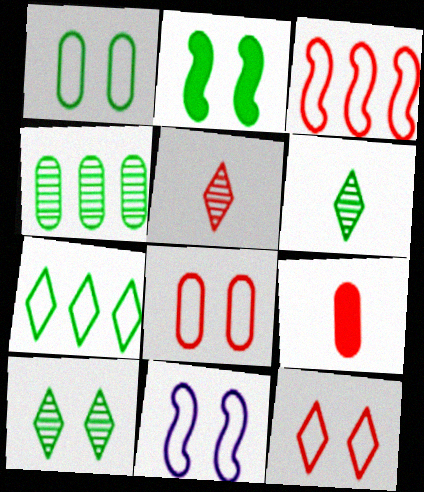[[1, 2, 10], 
[1, 11, 12]]